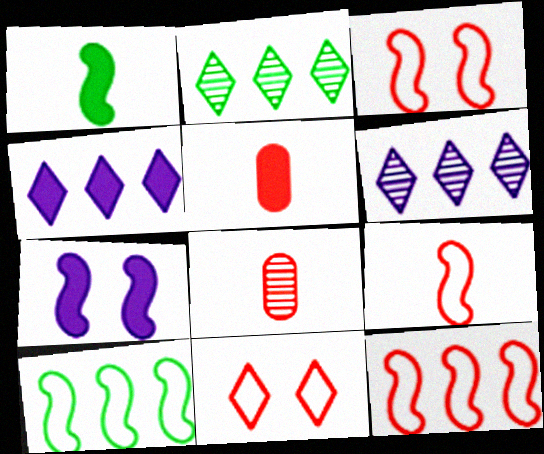[[3, 9, 12]]